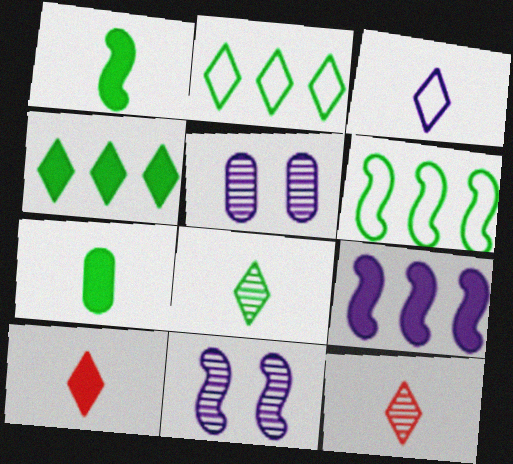[[3, 5, 9], 
[3, 8, 10], 
[5, 6, 10]]